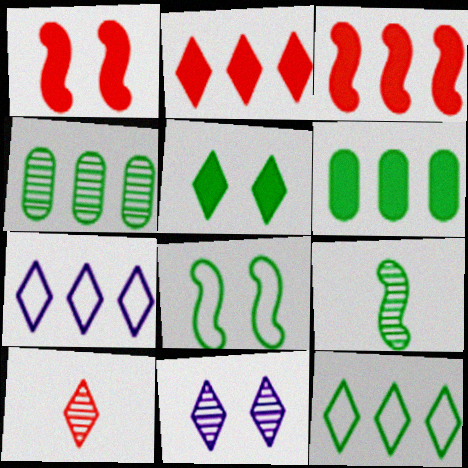[[3, 4, 7], 
[5, 7, 10]]